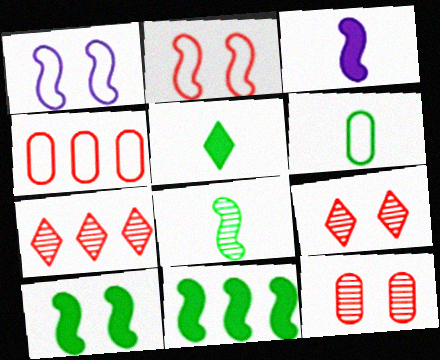[[5, 6, 8]]